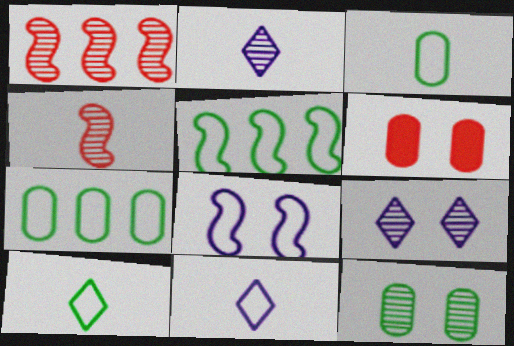[[1, 2, 12], 
[2, 5, 6]]